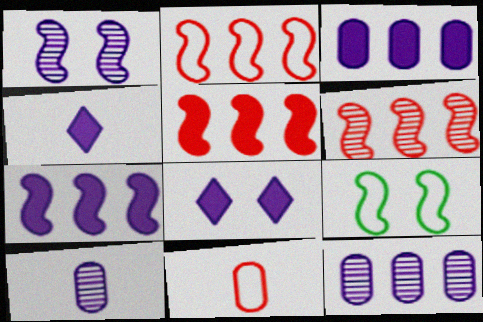[[2, 5, 6]]